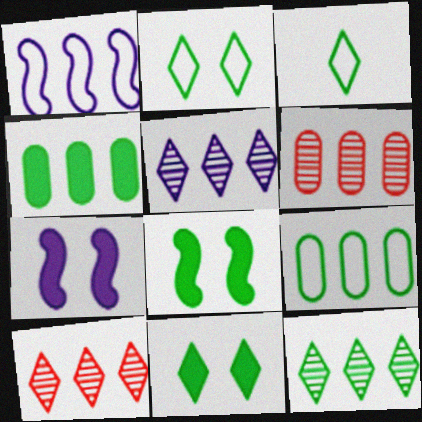[[1, 4, 10], 
[3, 6, 7], 
[3, 11, 12], 
[5, 10, 12]]